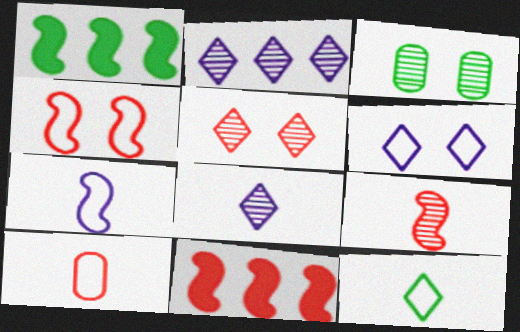[[1, 3, 12], 
[2, 3, 9], 
[4, 9, 11], 
[5, 10, 11], 
[7, 10, 12]]